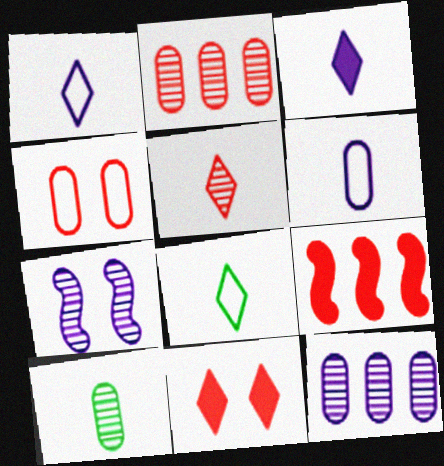[[3, 5, 8], 
[4, 5, 9]]